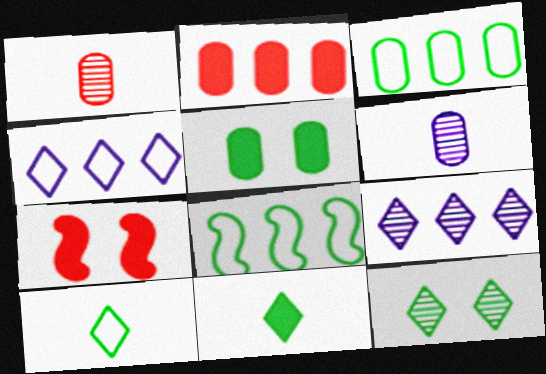[[2, 8, 9]]